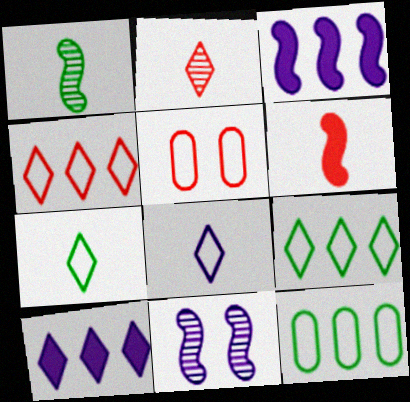[[1, 5, 10]]